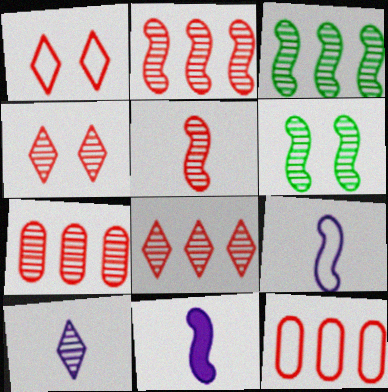[[2, 7, 8], 
[4, 5, 7], 
[6, 7, 10]]